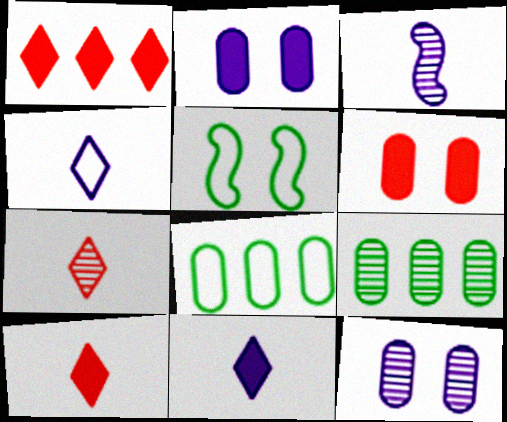[]